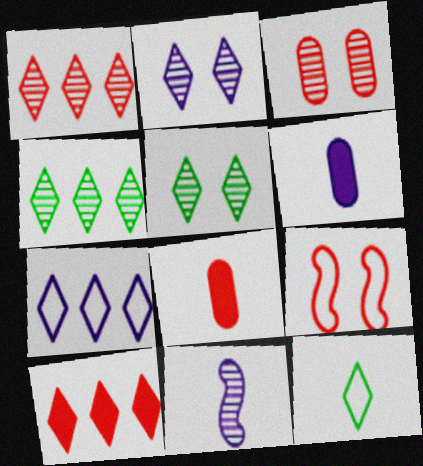[[1, 8, 9], 
[2, 10, 12], 
[3, 4, 11], 
[4, 6, 9], 
[4, 7, 10], 
[8, 11, 12]]